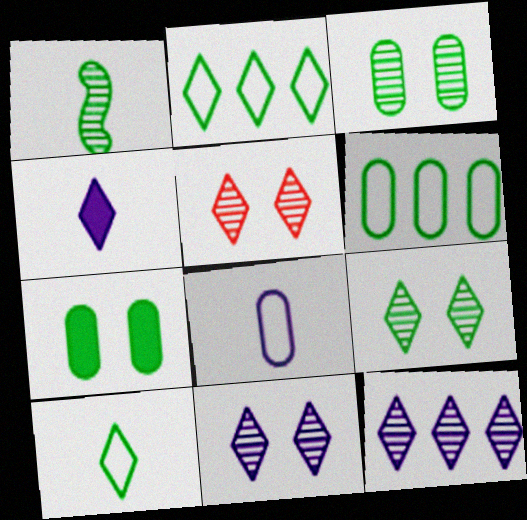[[1, 2, 7], 
[2, 4, 5], 
[5, 9, 11]]